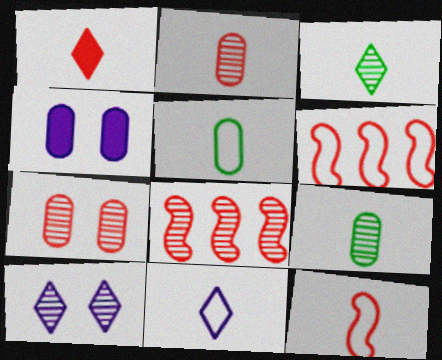[[1, 2, 12], 
[1, 3, 11], 
[1, 6, 7], 
[3, 4, 6], 
[5, 11, 12], 
[8, 9, 10]]